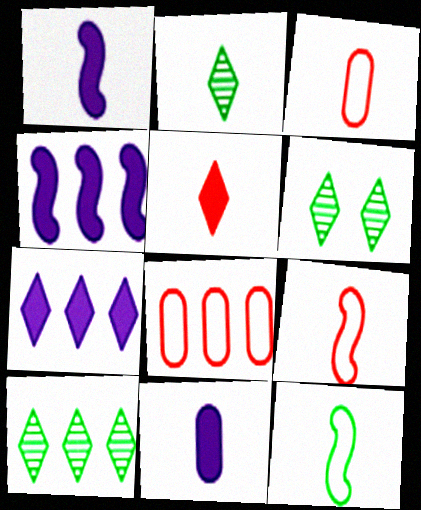[[1, 2, 3], 
[1, 6, 8], 
[2, 6, 10], 
[2, 9, 11], 
[3, 4, 6], 
[4, 8, 10]]